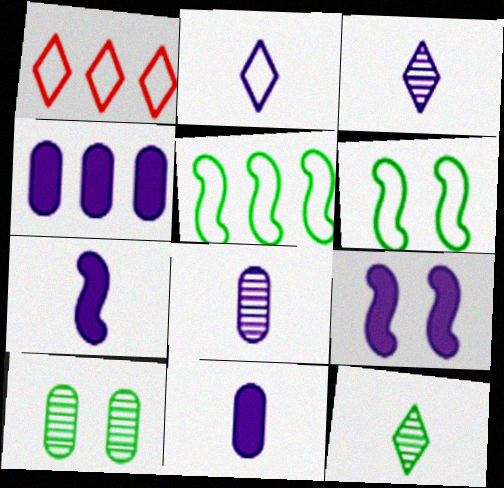[[1, 7, 10], 
[2, 7, 8]]